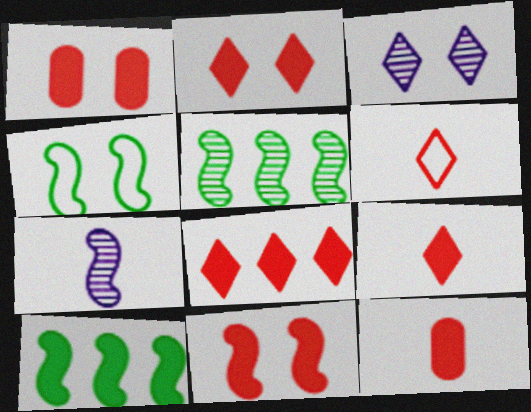[[1, 2, 11], 
[1, 3, 4], 
[2, 8, 9], 
[8, 11, 12]]